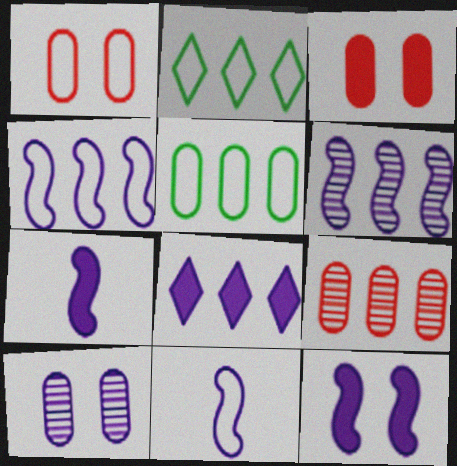[[1, 2, 11], 
[6, 11, 12], 
[8, 10, 11]]